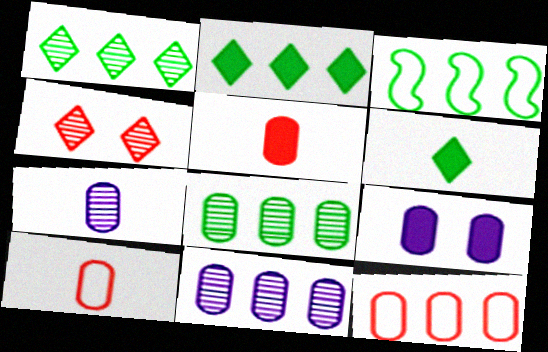[[2, 3, 8], 
[8, 9, 10]]